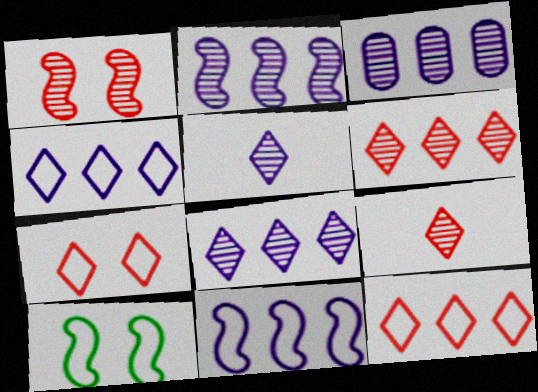[[2, 3, 8]]